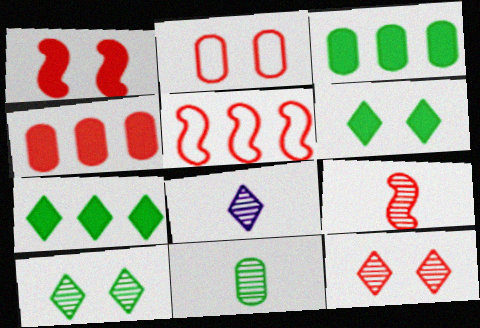[[1, 2, 12], 
[1, 5, 9], 
[8, 9, 11]]